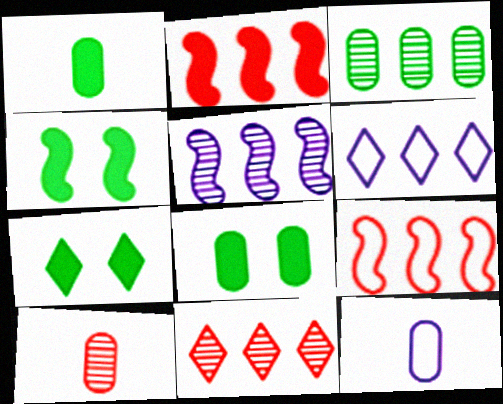[[1, 10, 12], 
[2, 3, 6], 
[3, 5, 11], 
[4, 6, 10], 
[4, 7, 8], 
[4, 11, 12]]